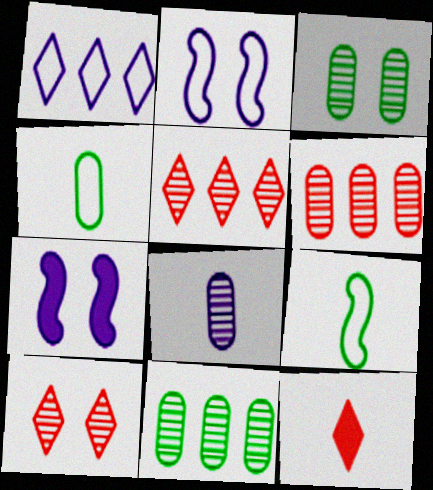[[1, 7, 8], 
[2, 11, 12], 
[3, 6, 8], 
[4, 5, 7], 
[8, 9, 12]]